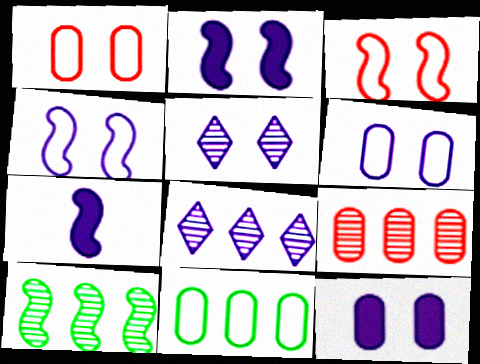[[2, 5, 6], 
[3, 7, 10], 
[4, 5, 12], 
[6, 7, 8], 
[8, 9, 10]]